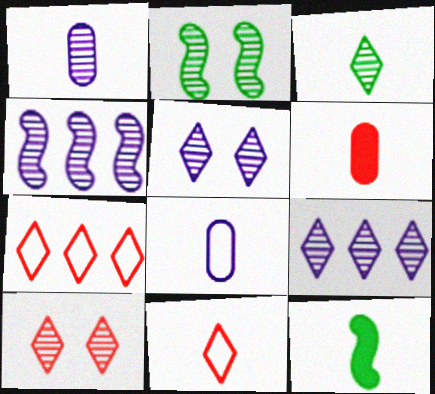[[1, 4, 5], 
[1, 11, 12], 
[3, 9, 10]]